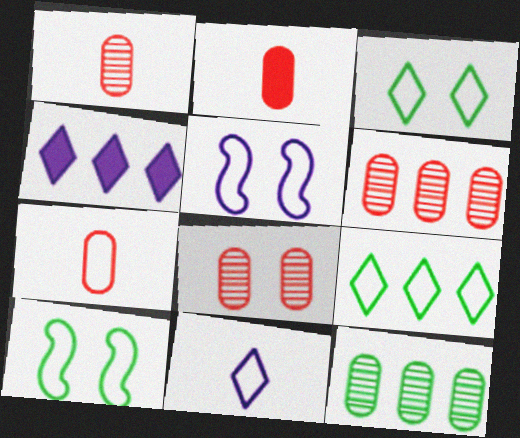[[1, 2, 7], 
[1, 4, 10], 
[1, 6, 8], 
[5, 7, 9]]